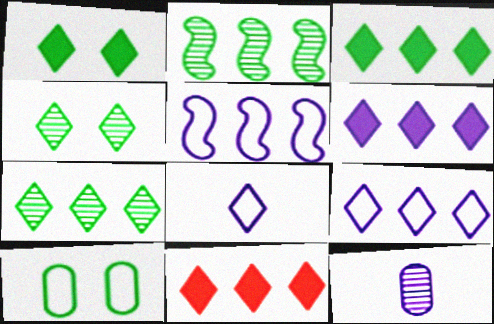[[3, 6, 11], 
[4, 8, 11], 
[7, 9, 11]]